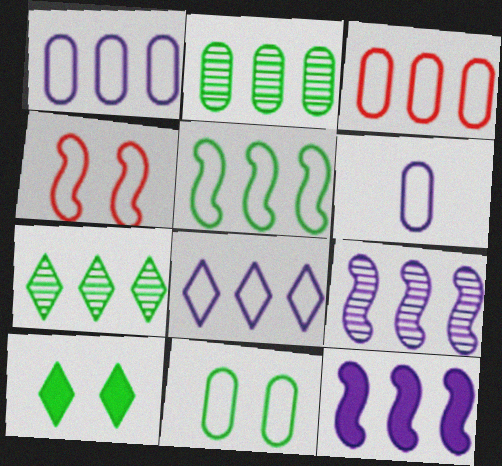[[3, 5, 8], 
[3, 6, 11], 
[3, 7, 12]]